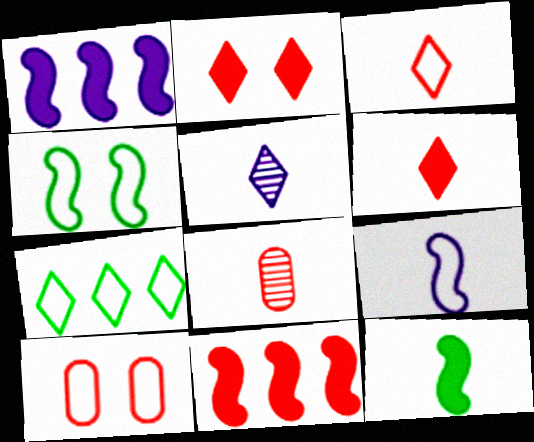[[2, 5, 7], 
[7, 9, 10]]